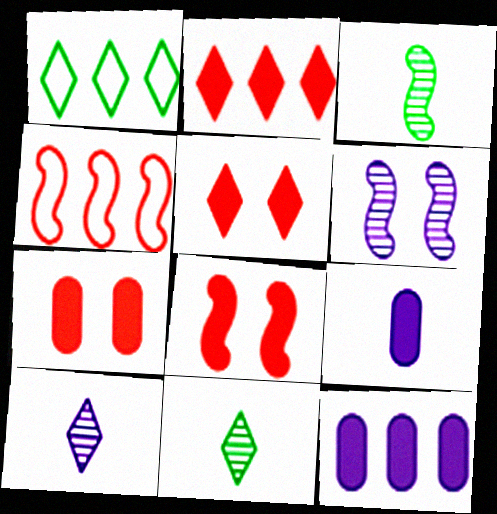[[1, 5, 10], 
[5, 7, 8]]